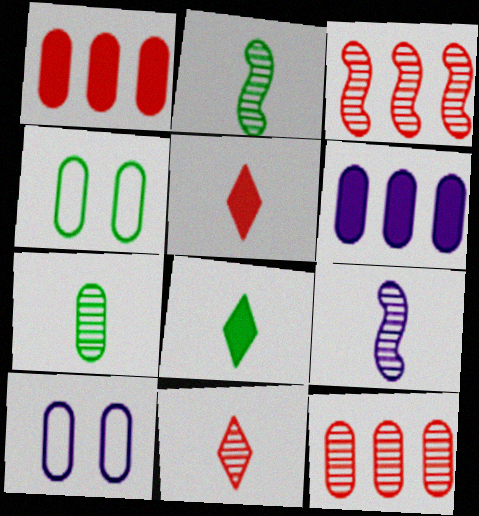[[1, 7, 10], 
[3, 8, 10], 
[7, 9, 11]]